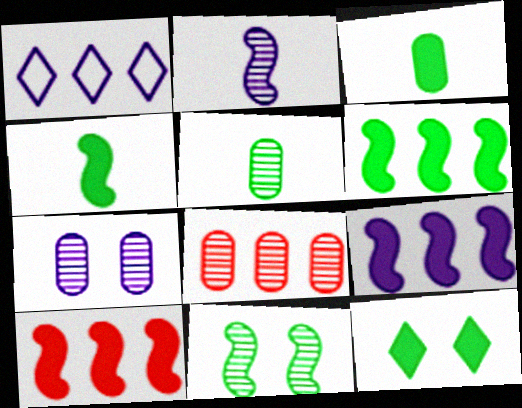[[1, 6, 8], 
[3, 6, 12], 
[5, 7, 8], 
[6, 9, 10]]